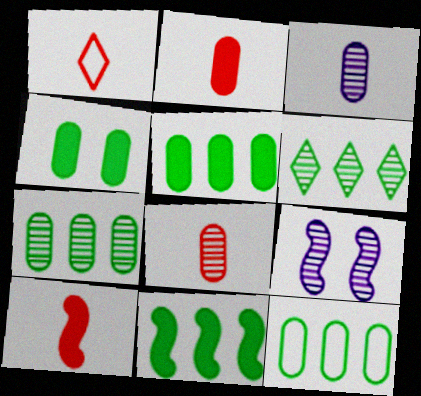[[1, 5, 9], 
[1, 8, 10], 
[5, 7, 12], 
[6, 8, 9], 
[6, 11, 12]]